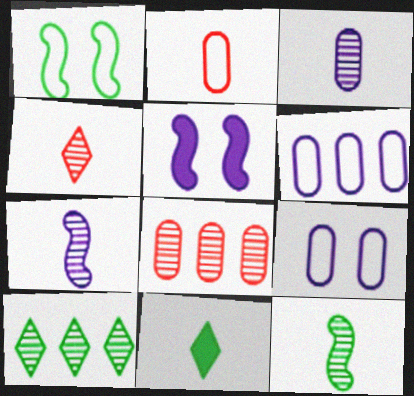[[2, 5, 10], 
[2, 7, 11], 
[3, 4, 12]]